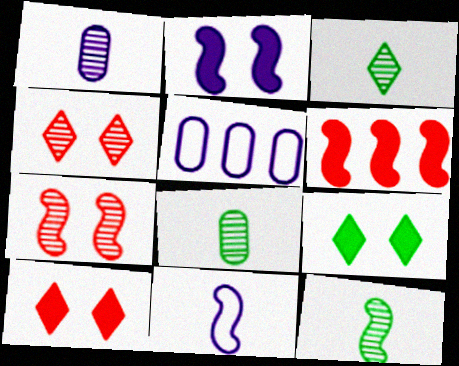[[3, 8, 12], 
[5, 10, 12]]